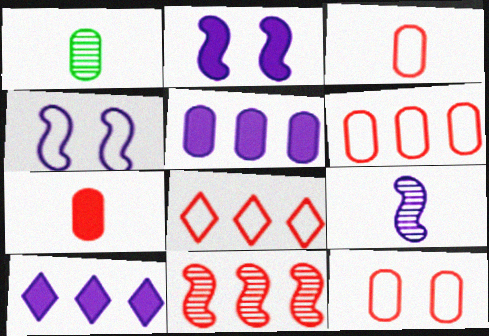[[1, 2, 8], 
[1, 5, 12], 
[3, 6, 12]]